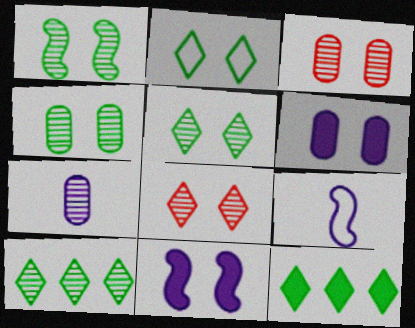[[1, 4, 5], 
[2, 3, 11], 
[3, 9, 12]]